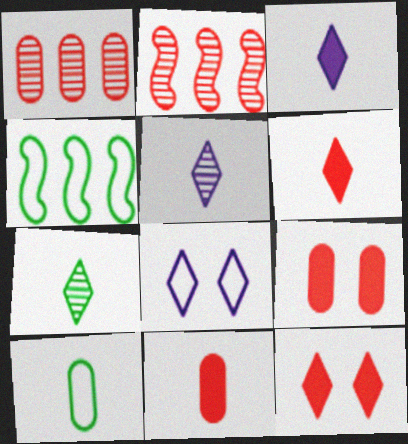[[4, 5, 9]]